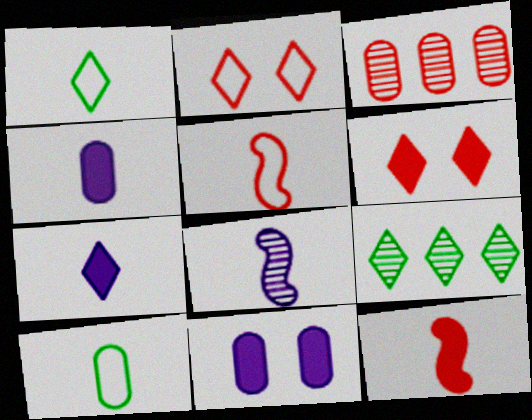[[2, 3, 12], 
[2, 7, 9], 
[3, 5, 6], 
[3, 10, 11], 
[5, 9, 11]]